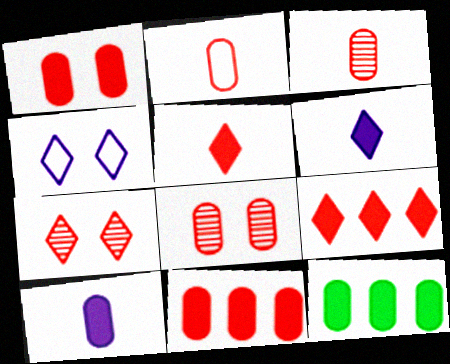[[1, 10, 12], 
[2, 8, 11]]